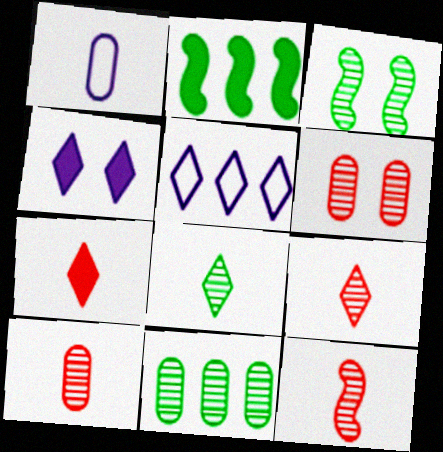[[3, 8, 11], 
[9, 10, 12]]